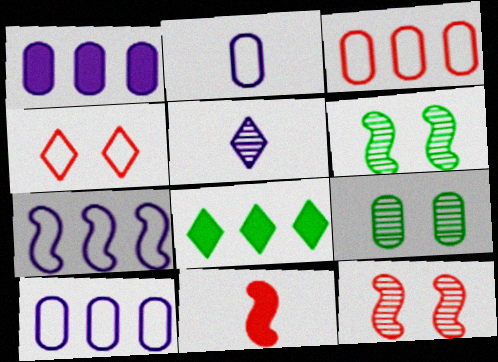[[2, 8, 12], 
[4, 5, 8], 
[6, 7, 11]]